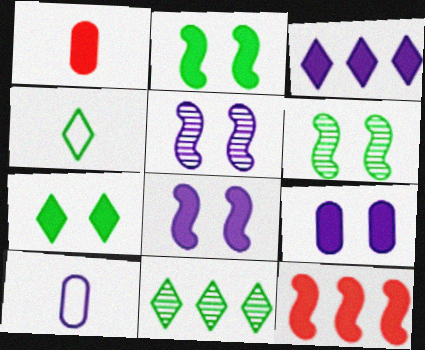[[1, 2, 3], 
[3, 5, 10], 
[4, 7, 11]]